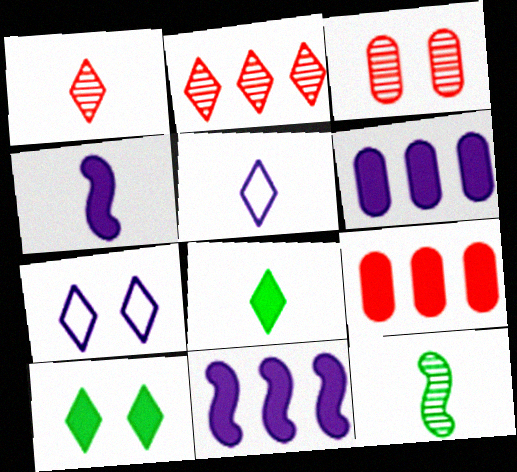[[1, 5, 8], 
[2, 5, 10], 
[2, 7, 8], 
[4, 9, 10], 
[7, 9, 12]]